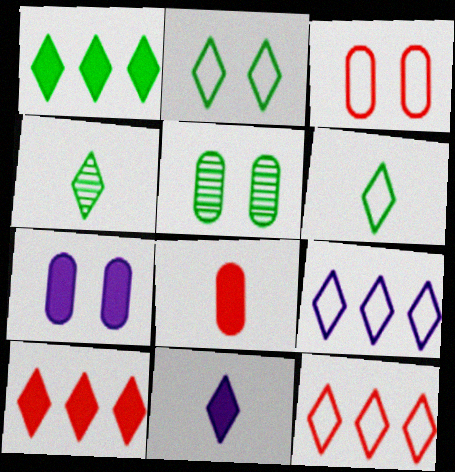[[1, 2, 4], 
[3, 5, 7]]